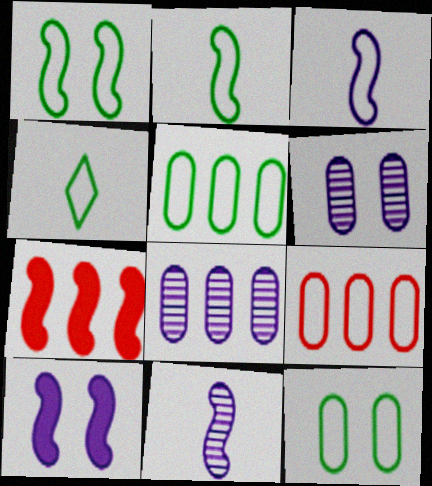[[1, 4, 5], 
[1, 7, 11], 
[4, 6, 7]]